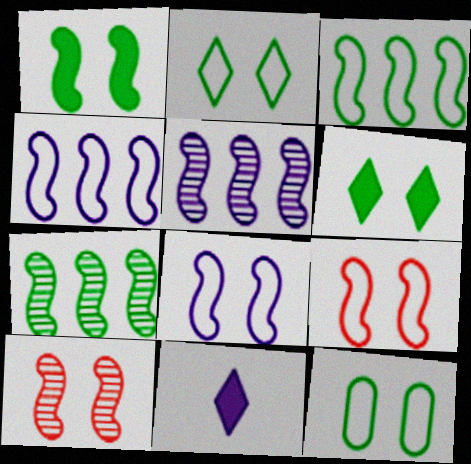[[1, 8, 10]]